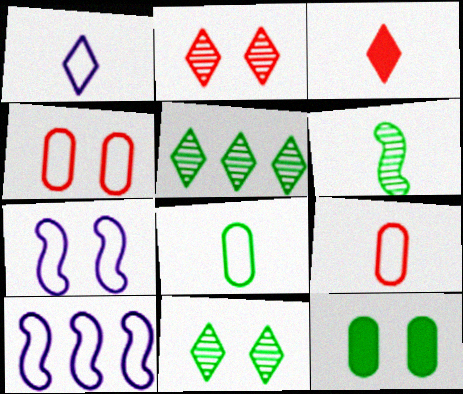[[2, 7, 12]]